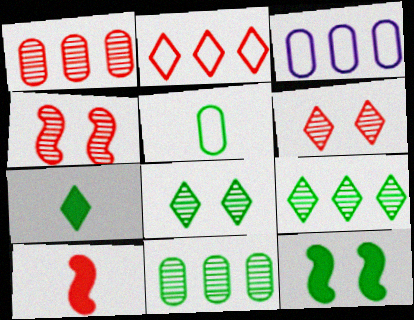[[3, 4, 7], 
[3, 8, 10], 
[5, 9, 12]]